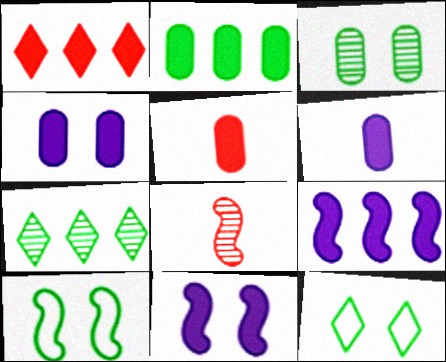[[1, 2, 9], 
[2, 4, 5], 
[8, 9, 10]]